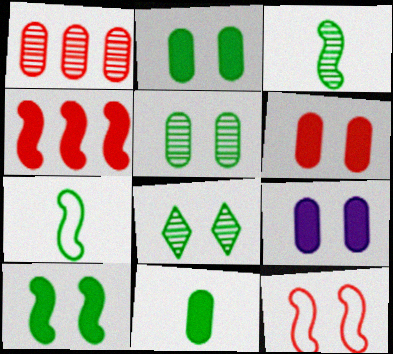[[2, 6, 9], 
[8, 9, 12]]